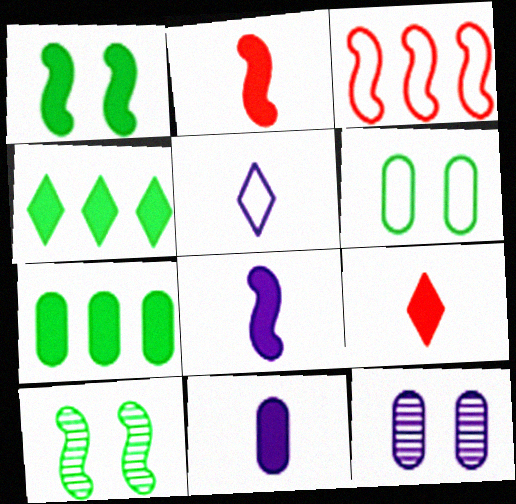[[3, 5, 6], 
[3, 8, 10]]